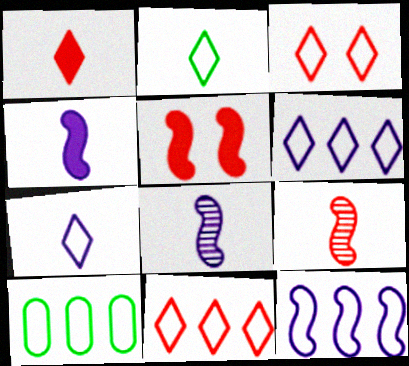[[2, 3, 6], 
[10, 11, 12]]